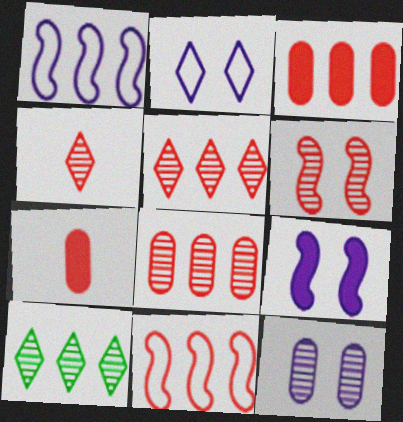[[1, 3, 10], 
[2, 9, 12], 
[3, 5, 11], 
[4, 6, 8]]